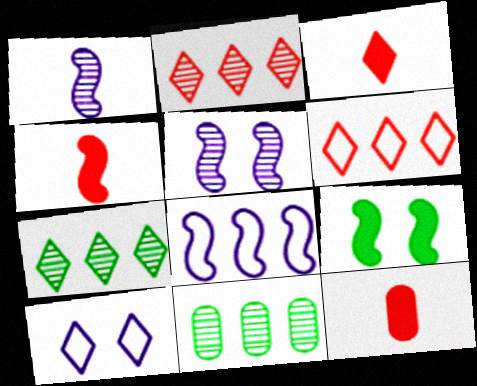[[3, 4, 12], 
[3, 7, 10], 
[4, 10, 11]]